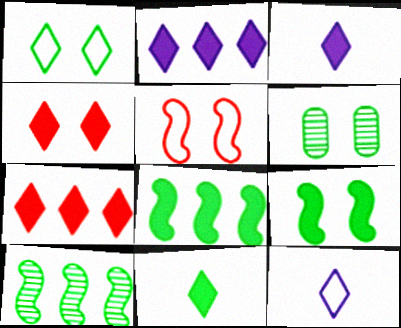[[1, 6, 9], 
[2, 4, 11]]